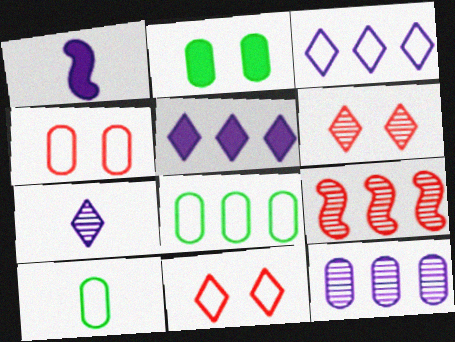[[1, 6, 8], 
[5, 8, 9]]